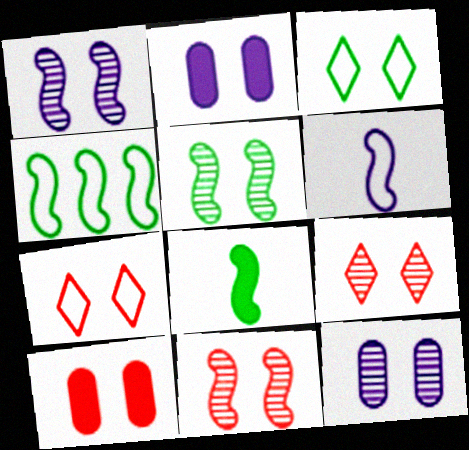[[1, 3, 10], 
[1, 5, 11], 
[2, 3, 11], 
[2, 5, 7], 
[4, 5, 8], 
[5, 9, 12], 
[7, 10, 11]]